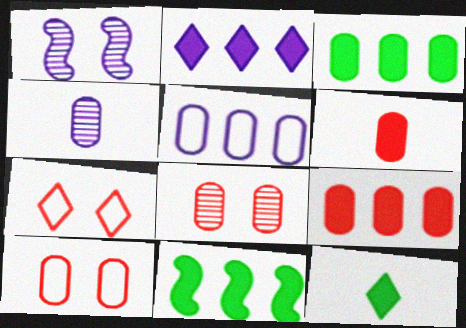[[2, 9, 11], 
[3, 4, 10], 
[4, 7, 11]]